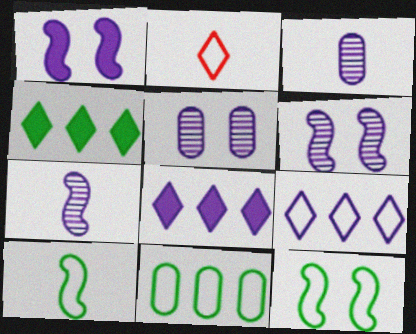[[1, 3, 9]]